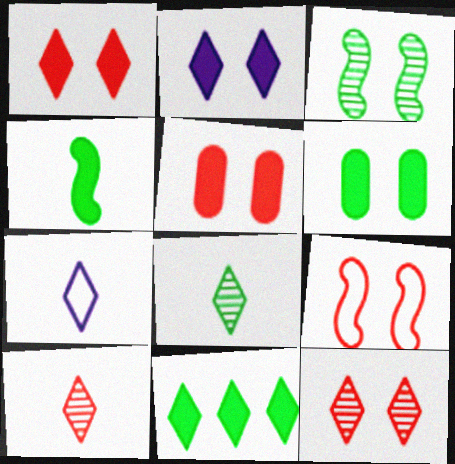[[4, 6, 11], 
[5, 9, 12], 
[7, 11, 12]]